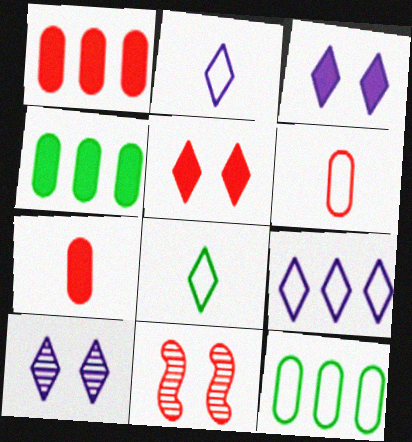[[2, 4, 11]]